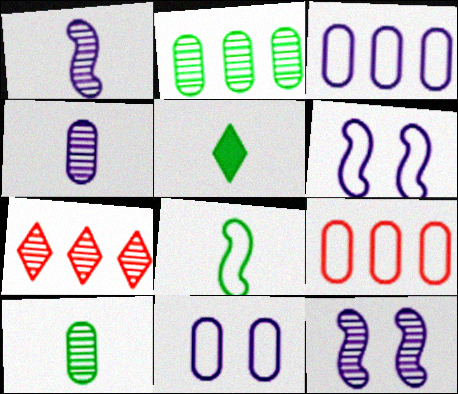[[5, 8, 10], 
[5, 9, 12], 
[7, 10, 12]]